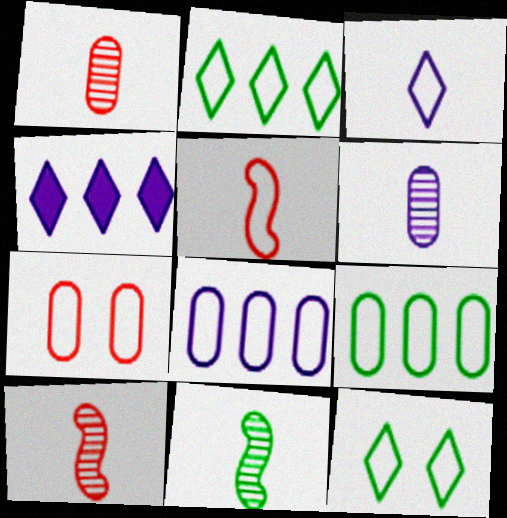[[4, 7, 11], 
[5, 8, 12]]